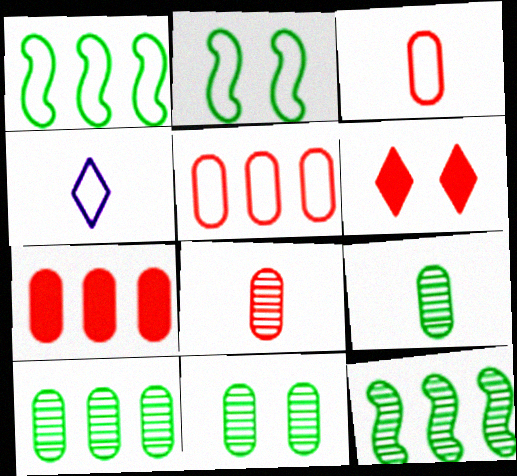[[2, 4, 5], 
[9, 10, 11]]